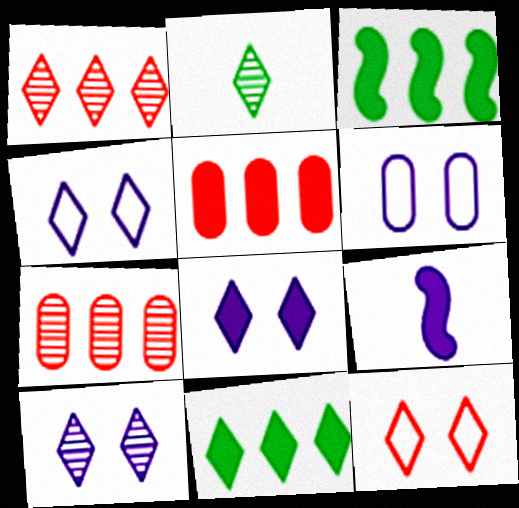[[1, 2, 10], 
[4, 8, 10]]